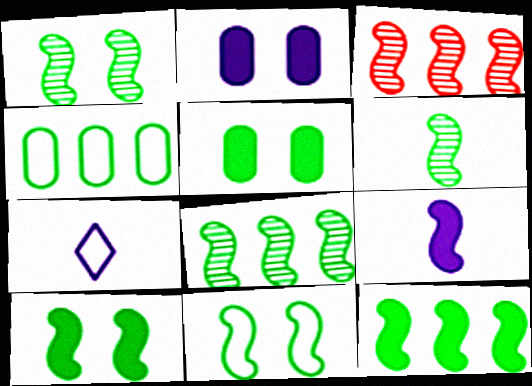[[1, 6, 8], 
[1, 10, 11], 
[3, 5, 7], 
[3, 9, 11], 
[6, 11, 12]]